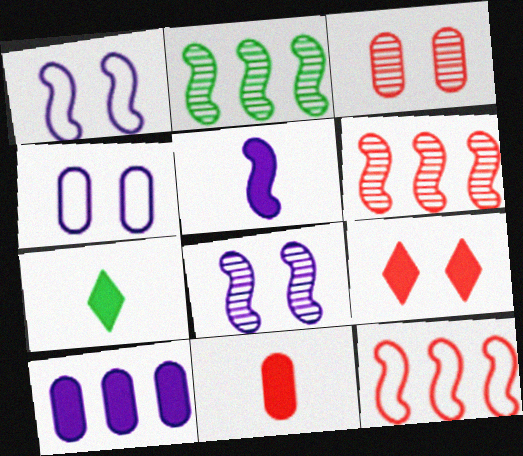[[4, 6, 7], 
[5, 7, 11]]